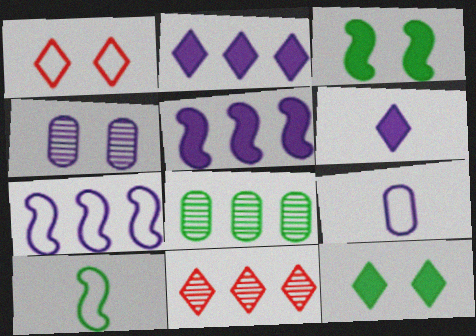[[1, 3, 4], 
[3, 9, 11], 
[4, 6, 7], 
[8, 10, 12]]